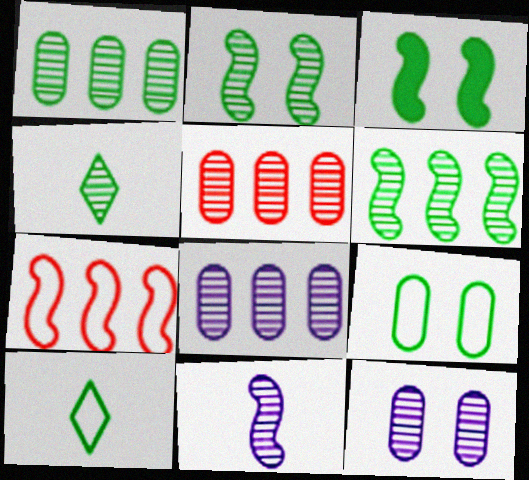[[1, 2, 4], 
[1, 3, 10], 
[1, 5, 8], 
[3, 7, 11]]